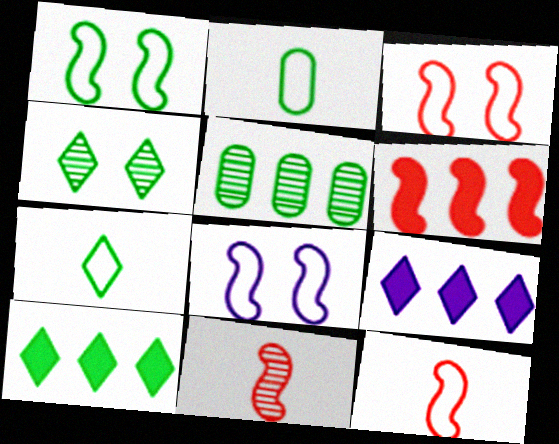[[1, 3, 8], 
[3, 6, 11], 
[4, 7, 10]]